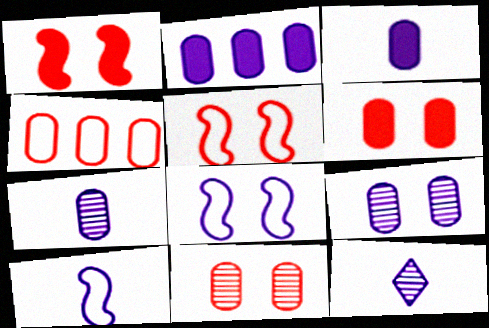[[2, 8, 12], 
[3, 10, 12]]